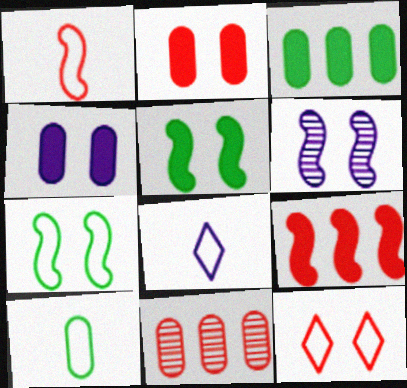[[1, 8, 10], 
[4, 10, 11], 
[5, 8, 11]]